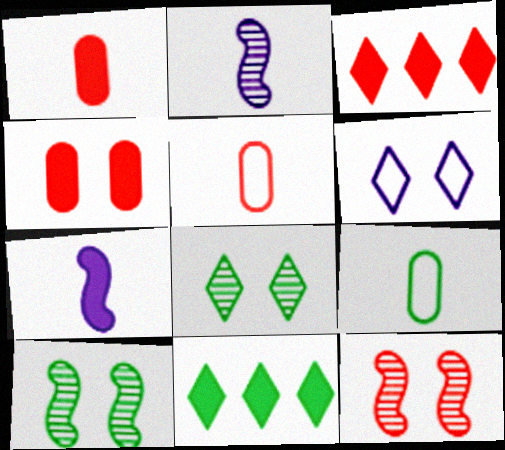[[3, 5, 12], 
[4, 6, 10], 
[4, 7, 11], 
[9, 10, 11]]